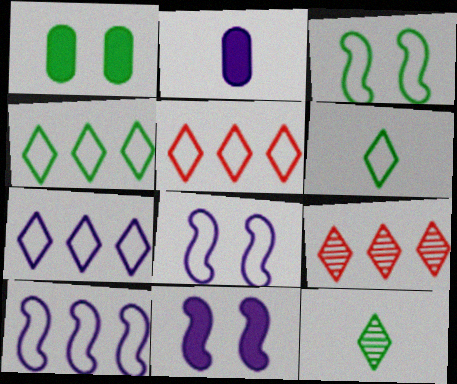[[2, 3, 9], 
[4, 5, 7]]